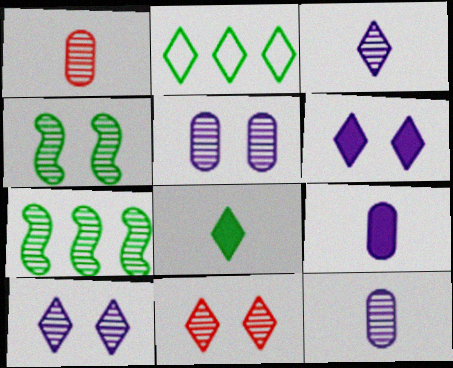[[1, 7, 10], 
[4, 5, 11], 
[7, 11, 12]]